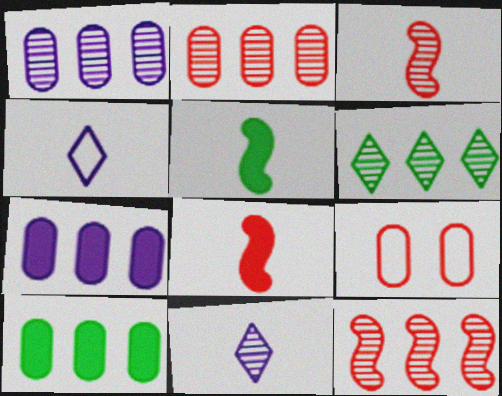[[1, 6, 12]]